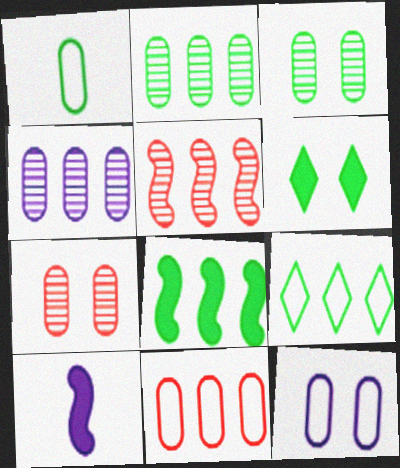[[1, 11, 12], 
[2, 8, 9], 
[7, 9, 10]]